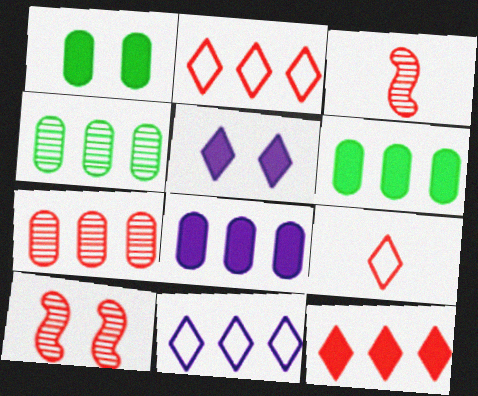[[1, 3, 11]]